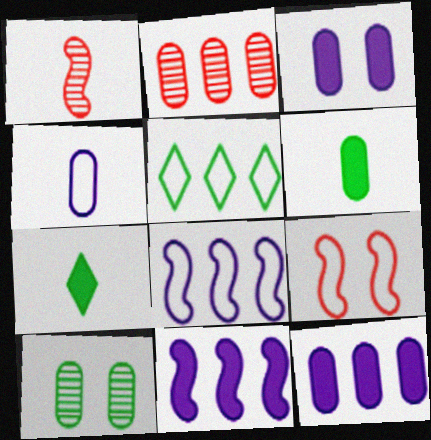[[1, 3, 5], 
[1, 4, 7], 
[2, 5, 11], 
[4, 5, 9]]